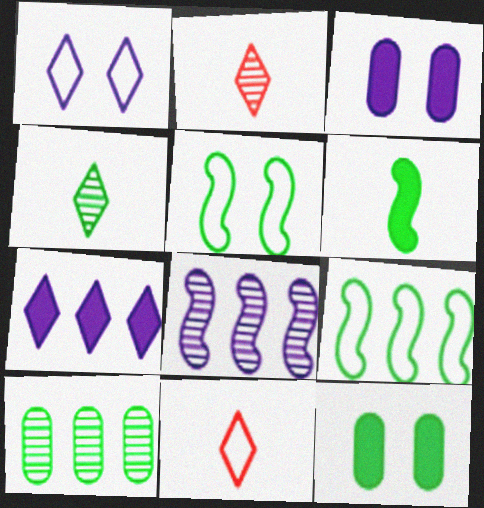[[2, 3, 9], 
[4, 9, 12], 
[8, 11, 12]]